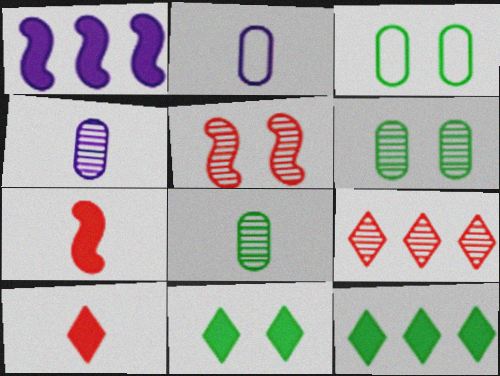[[2, 5, 12]]